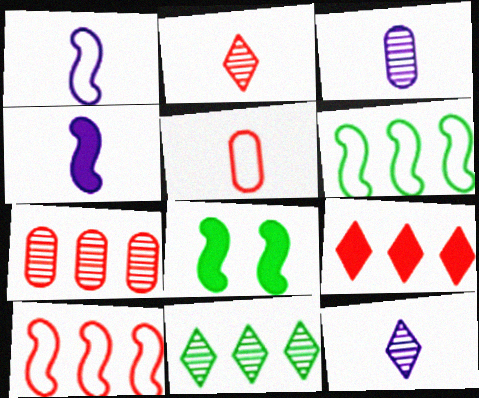[[7, 9, 10]]